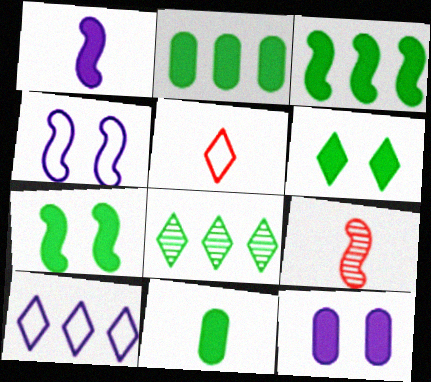[[3, 4, 9], 
[3, 6, 11]]